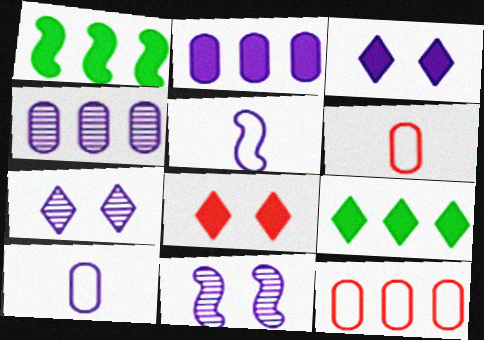[[1, 6, 7], 
[2, 5, 7], 
[3, 4, 5], 
[6, 9, 11]]